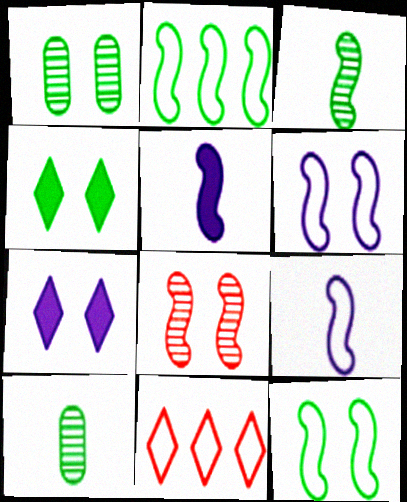[[1, 4, 12], 
[1, 5, 11], 
[2, 4, 10], 
[2, 5, 8]]